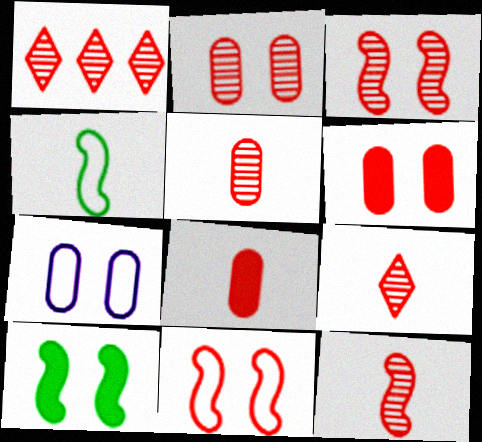[[1, 2, 12], 
[1, 3, 5], 
[1, 8, 11], 
[5, 9, 12]]